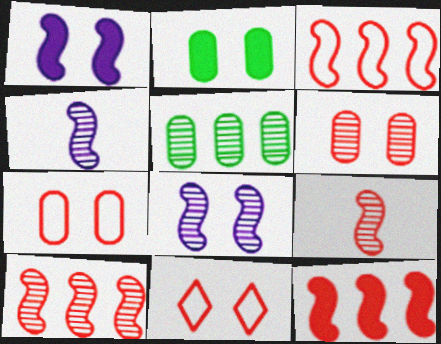[[2, 8, 11], 
[3, 10, 12]]